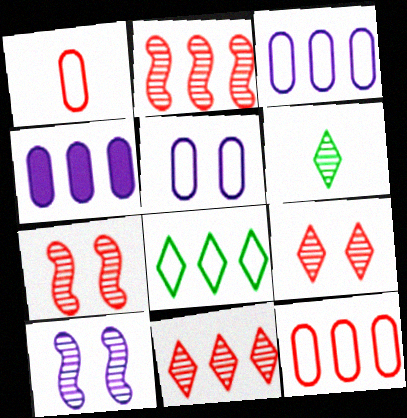[[2, 4, 8]]